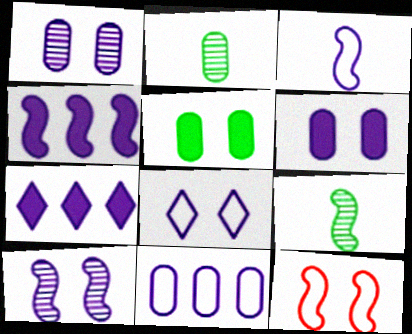[[1, 3, 7], 
[2, 7, 12], 
[3, 4, 10], 
[3, 8, 11], 
[4, 9, 12], 
[6, 8, 10]]